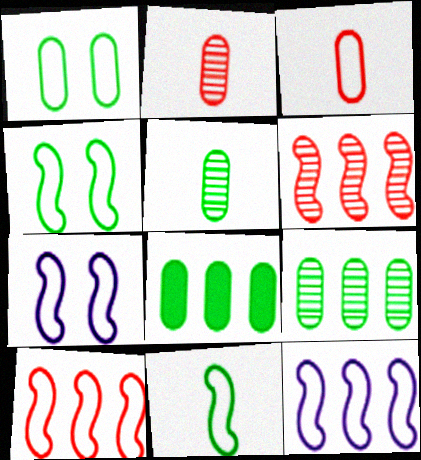[[1, 5, 8], 
[7, 10, 11]]